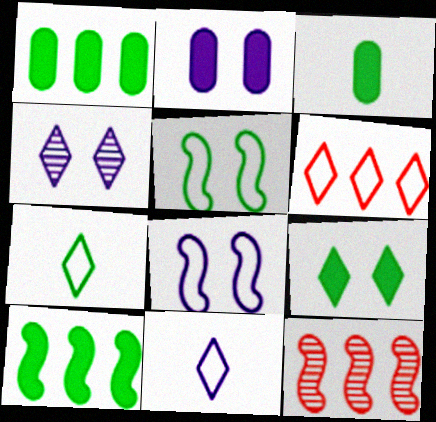[[2, 4, 8], 
[2, 7, 12], 
[3, 9, 10]]